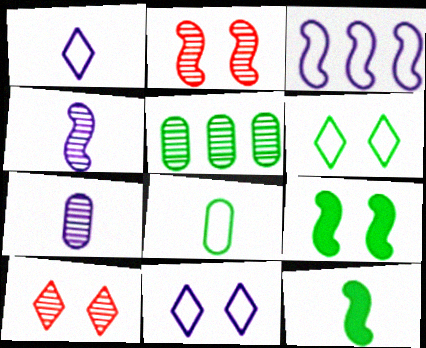[[2, 3, 12], 
[4, 5, 10], 
[5, 6, 12]]